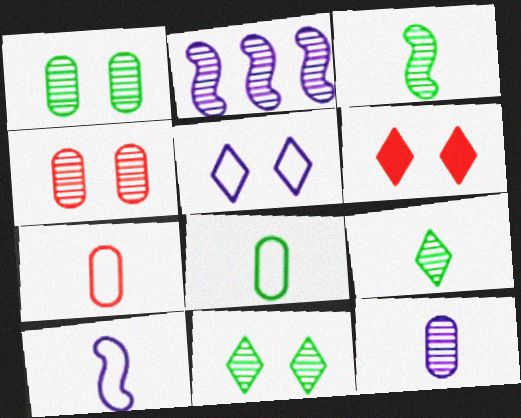[[2, 4, 9], 
[2, 6, 8], 
[5, 6, 11]]